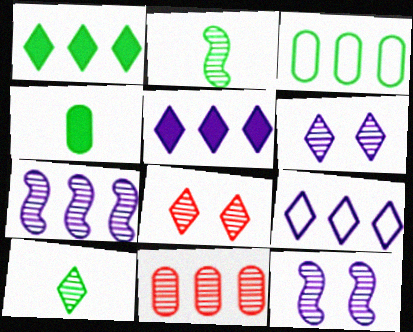[[2, 6, 11], 
[10, 11, 12]]